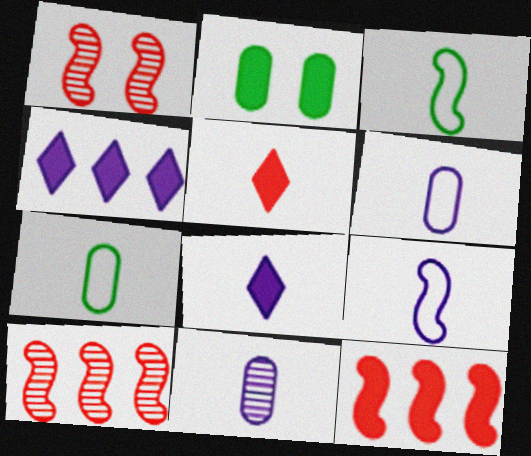[[1, 4, 7], 
[2, 8, 12], 
[3, 5, 11], 
[8, 9, 11]]